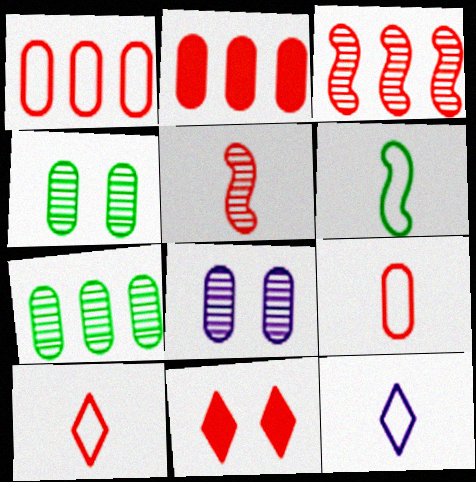[[1, 5, 11], 
[3, 9, 11], 
[6, 9, 12]]